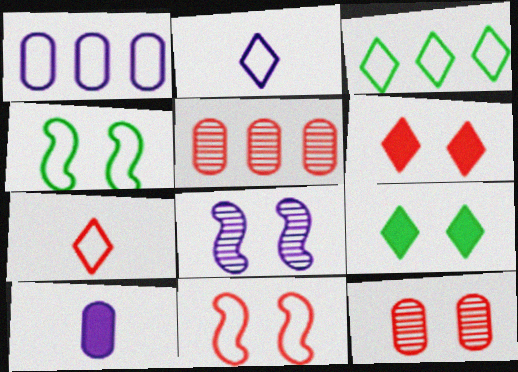[[1, 4, 7], 
[6, 11, 12]]